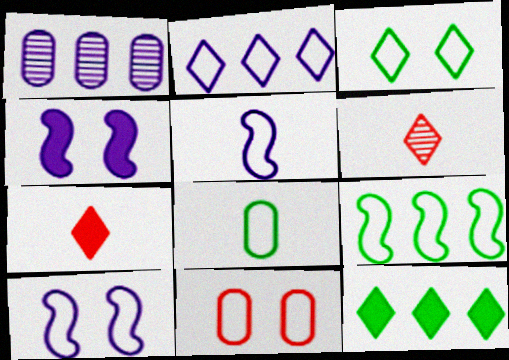[[3, 8, 9], 
[3, 10, 11]]